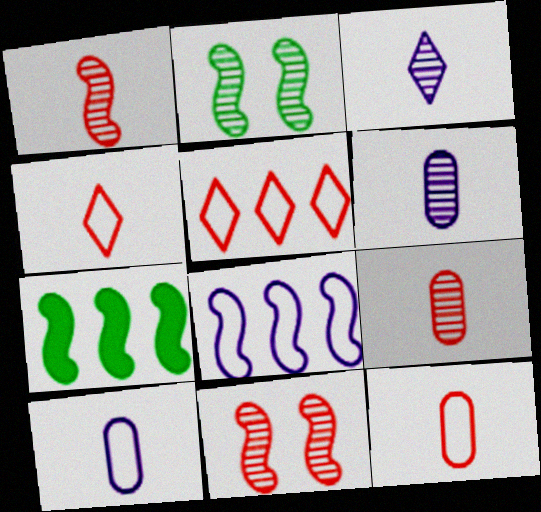[]